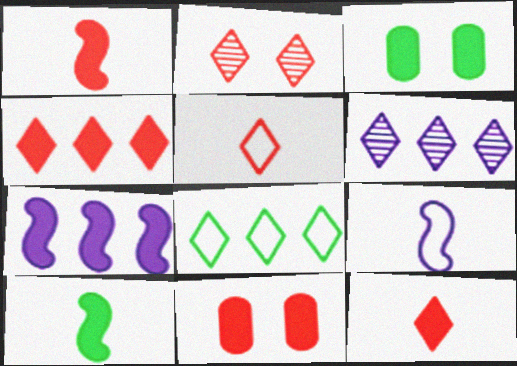[[1, 4, 11], 
[2, 4, 5], 
[3, 7, 12], 
[4, 6, 8]]